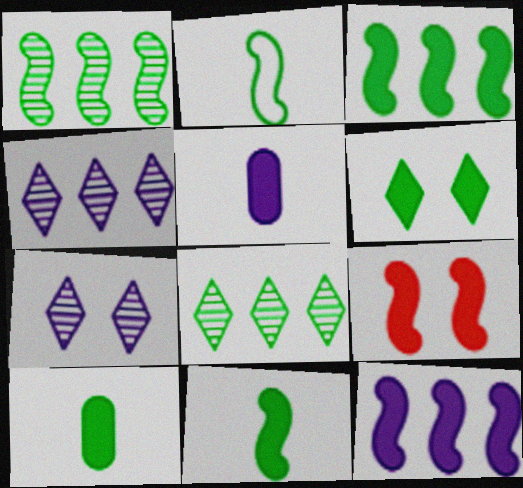[[3, 6, 10], 
[9, 11, 12]]